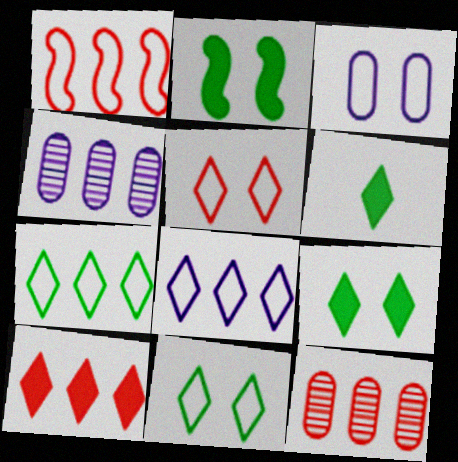[[1, 10, 12]]